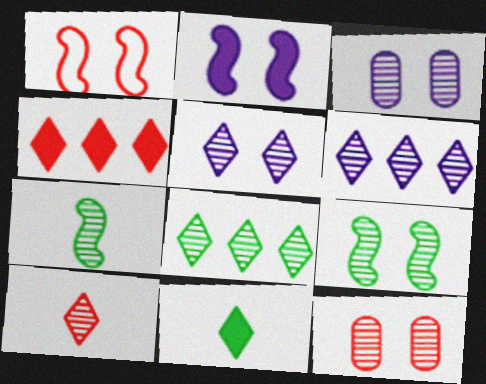[[1, 2, 9], 
[5, 8, 10], 
[5, 9, 12], 
[6, 7, 12]]